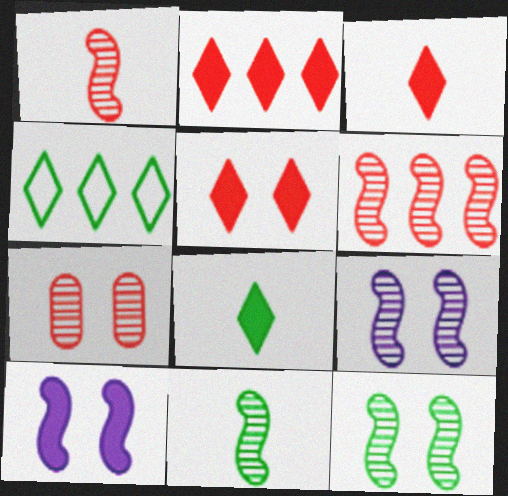[[2, 3, 5], 
[6, 9, 11]]